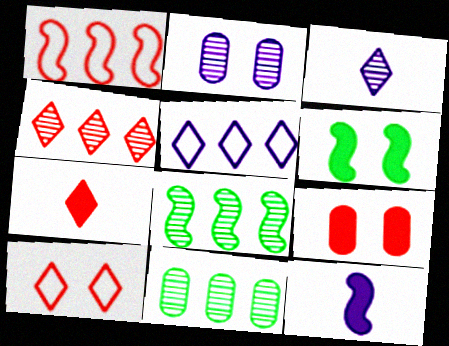[[2, 5, 12], 
[2, 6, 10], 
[4, 7, 10], 
[10, 11, 12]]